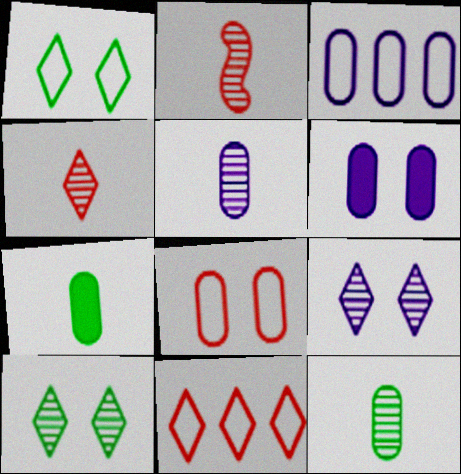[[3, 5, 6]]